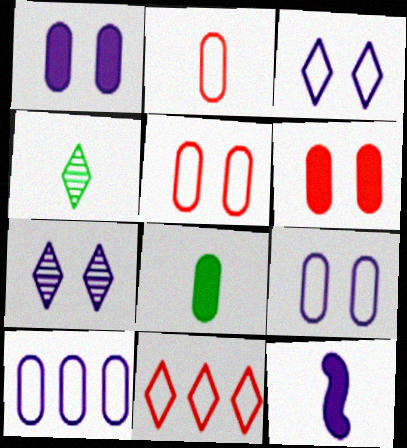[[2, 4, 12], 
[7, 10, 12]]